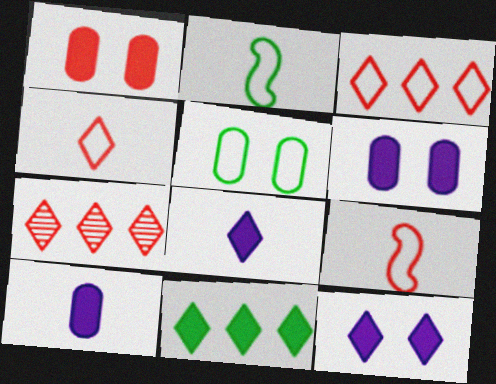[[1, 7, 9], 
[2, 6, 7]]